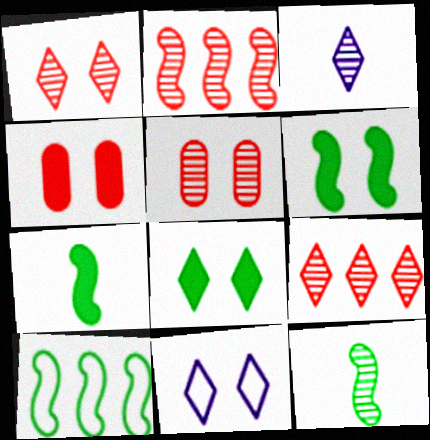[[1, 8, 11], 
[3, 4, 10], 
[5, 6, 11], 
[6, 10, 12]]